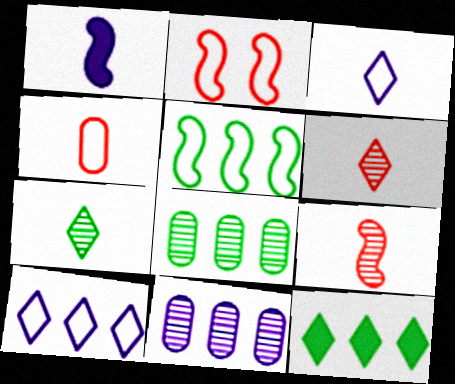[[1, 4, 7], 
[5, 8, 12]]